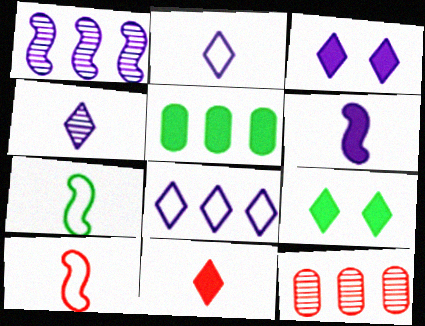[[3, 4, 8], 
[3, 7, 12]]